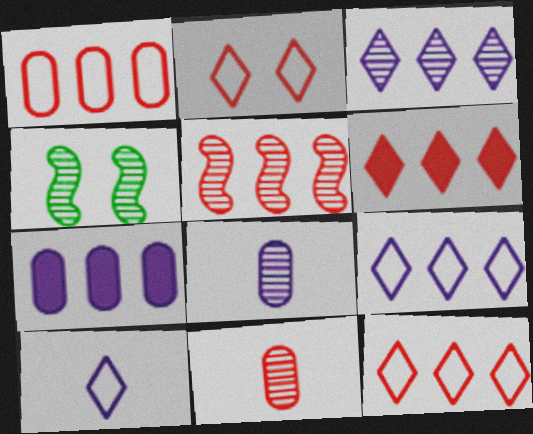[[1, 5, 6], 
[3, 4, 11]]